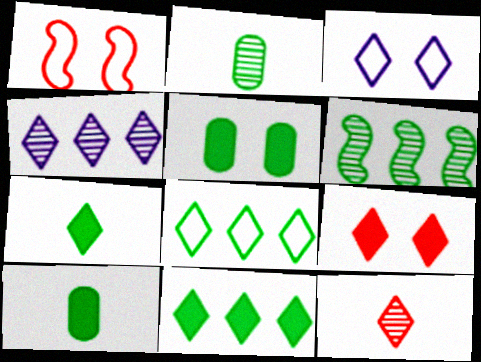[[1, 4, 10], 
[3, 11, 12]]